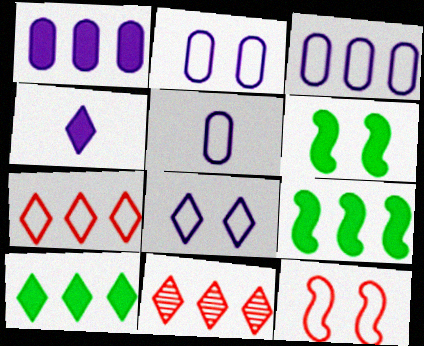[[2, 3, 5], 
[3, 9, 11], 
[5, 6, 11]]